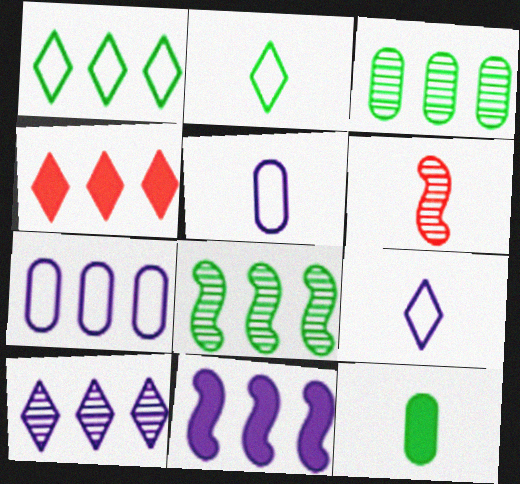[[1, 4, 10], 
[4, 7, 8], 
[6, 9, 12], 
[7, 10, 11]]